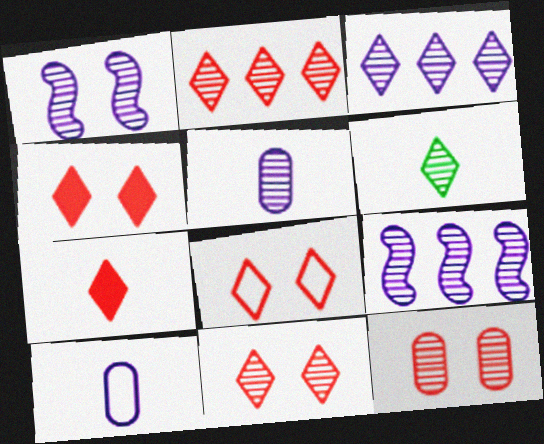[[1, 3, 5], 
[2, 7, 8], 
[3, 6, 11], 
[4, 8, 11], 
[6, 9, 12]]